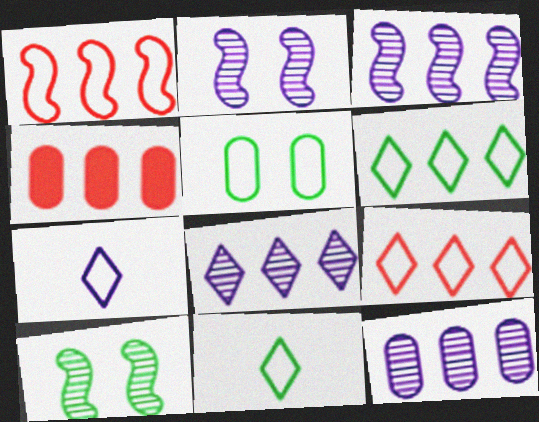[[1, 5, 7], 
[2, 4, 11], 
[3, 4, 6], 
[3, 8, 12], 
[4, 7, 10]]